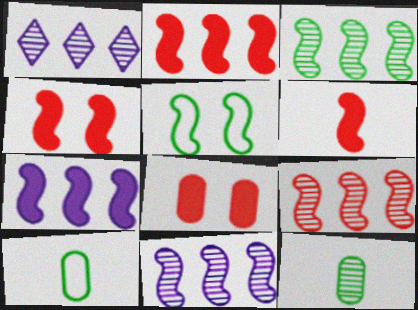[[1, 4, 10], 
[2, 4, 6], 
[3, 9, 11], 
[5, 6, 11]]